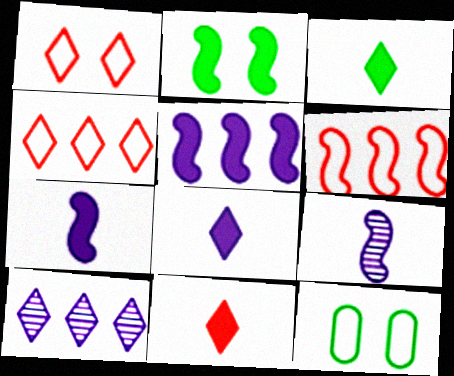[[1, 3, 10], 
[2, 6, 9], 
[3, 8, 11]]